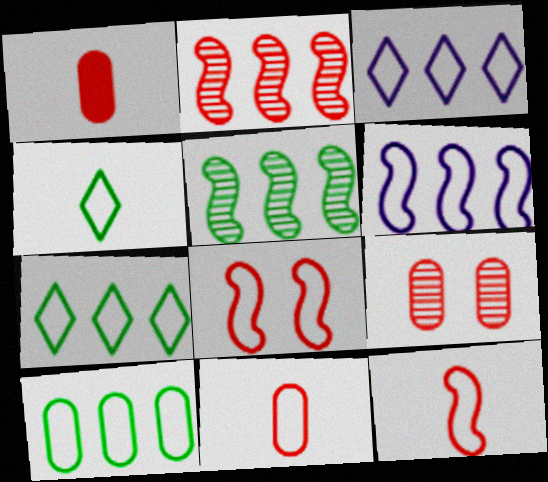[]